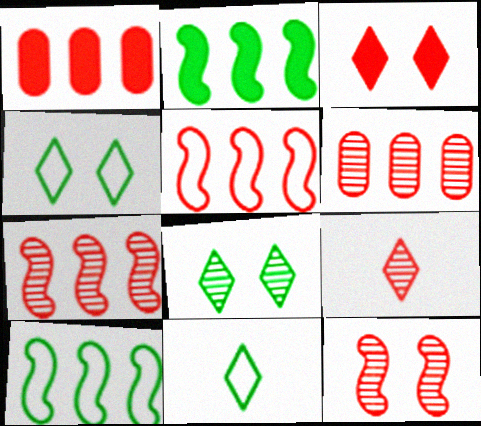[[6, 9, 12]]